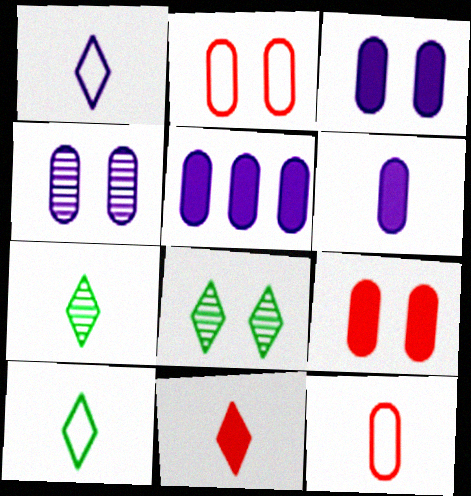[[1, 7, 11], 
[3, 5, 6]]